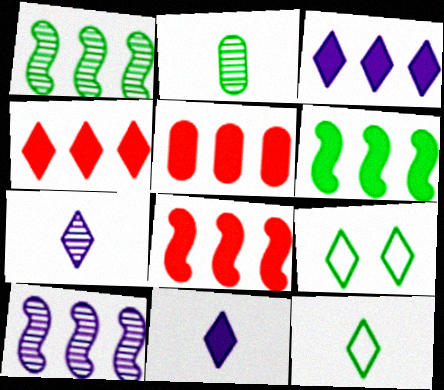[[2, 6, 9], 
[3, 5, 6], 
[4, 5, 8], 
[4, 7, 9]]